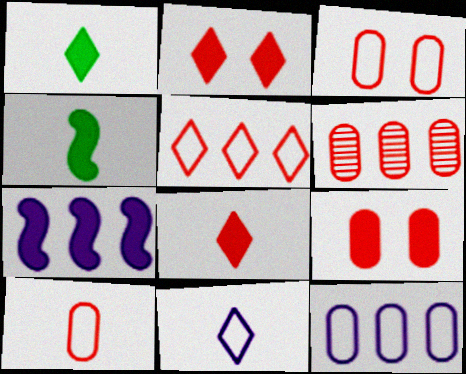[[1, 7, 9], 
[6, 9, 10]]